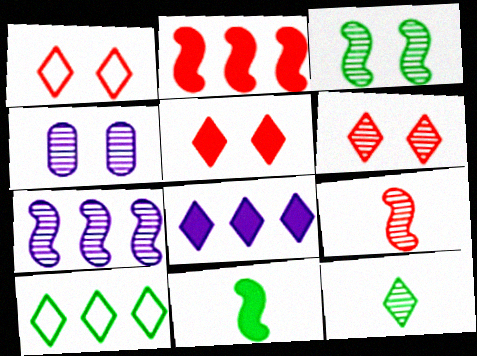[[1, 5, 6], 
[1, 8, 12], 
[3, 4, 6], 
[3, 7, 9]]